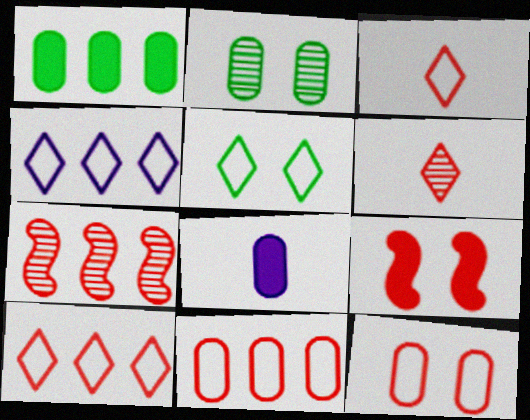[[1, 4, 7], 
[2, 8, 11], 
[3, 4, 5], 
[5, 7, 8], 
[6, 9, 11]]